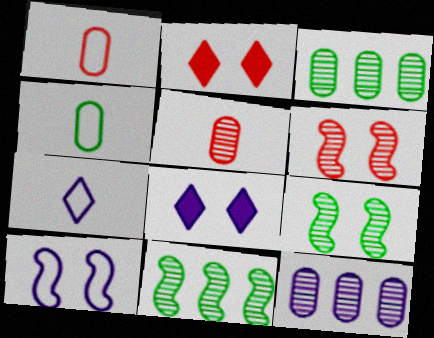[[1, 8, 11]]